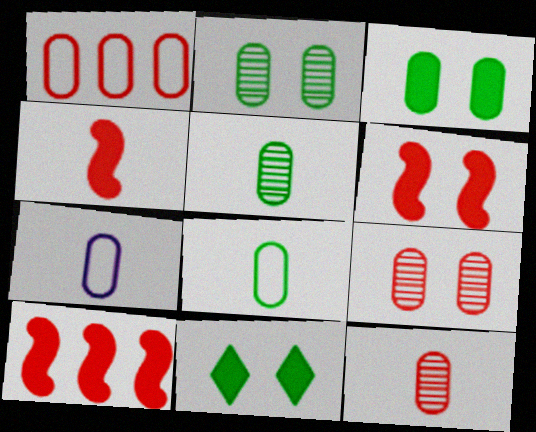[[4, 6, 10]]